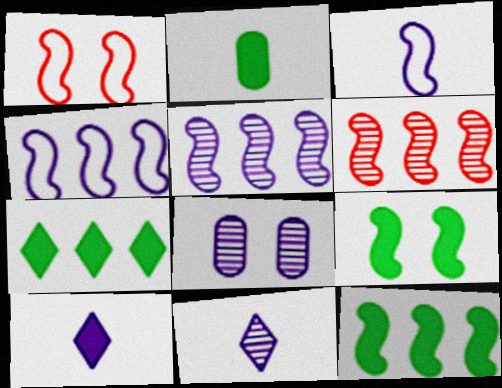[[2, 7, 9], 
[3, 6, 9], 
[4, 6, 12], 
[4, 8, 10], 
[5, 8, 11]]